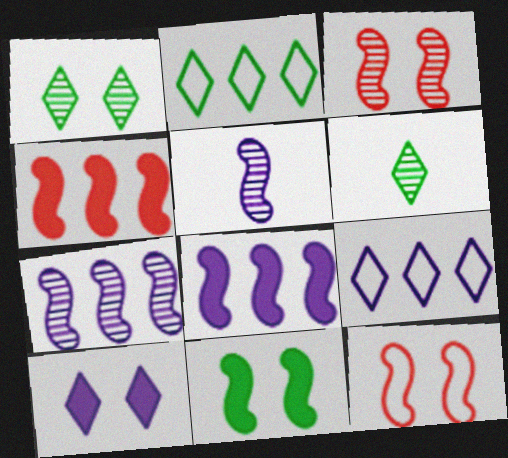[]